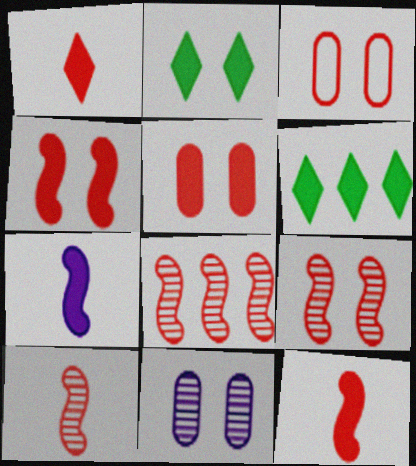[[1, 3, 8], 
[5, 6, 7], 
[8, 9, 10]]